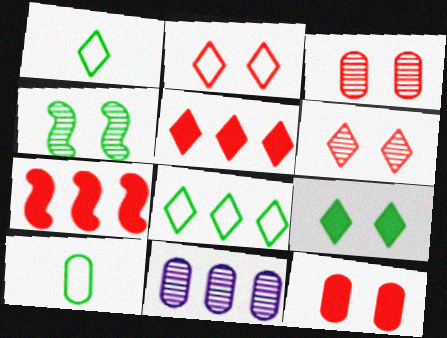[[7, 8, 11], 
[10, 11, 12]]